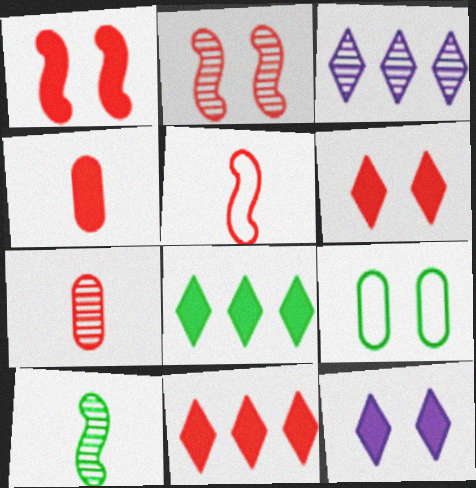[[1, 4, 11], 
[2, 9, 12], 
[8, 9, 10]]